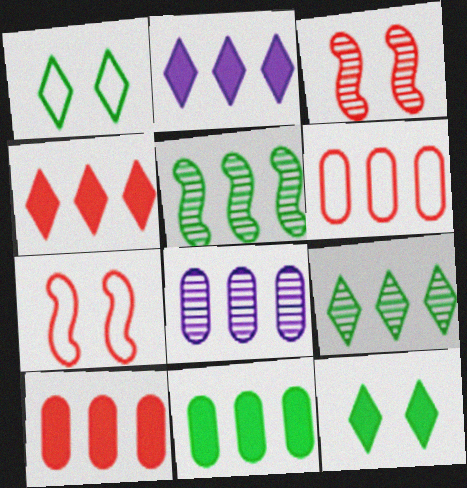[[2, 5, 6], 
[6, 8, 11]]